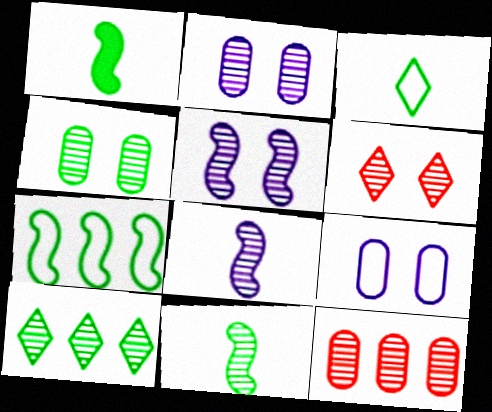[[4, 5, 6], 
[4, 10, 11]]